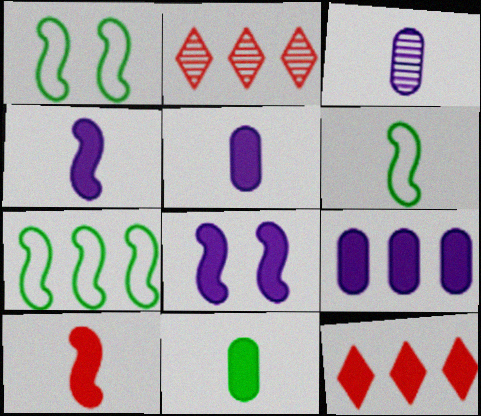[[1, 2, 5], 
[1, 3, 12], 
[1, 6, 7], 
[2, 7, 9], 
[8, 11, 12]]